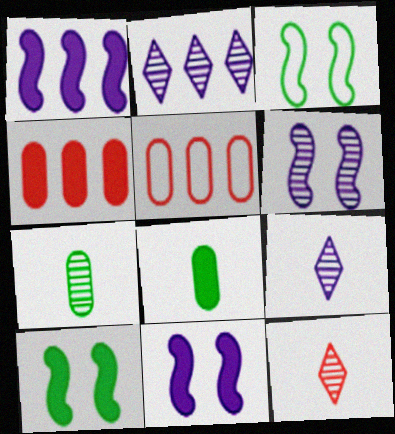[[3, 4, 9], 
[5, 9, 10]]